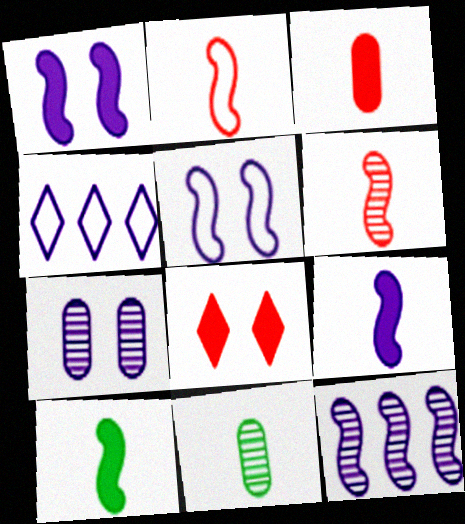[[4, 7, 9], 
[5, 9, 12]]